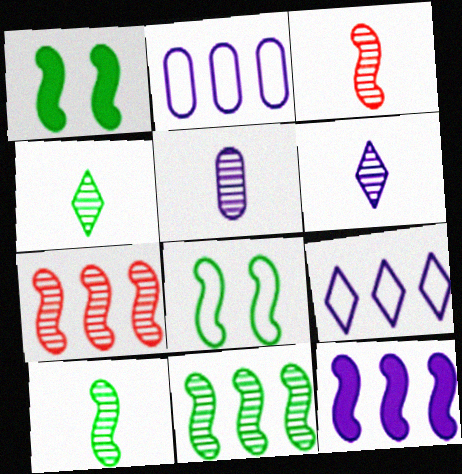[[3, 4, 5], 
[3, 8, 12]]